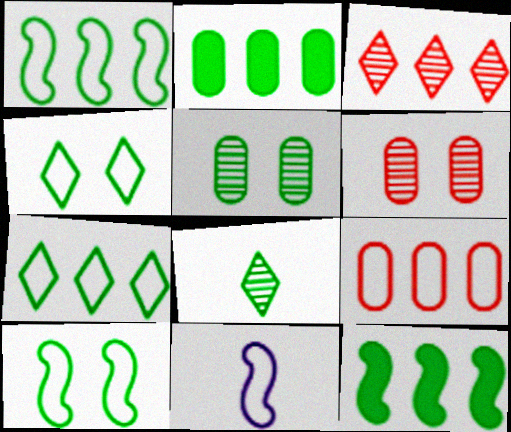[[2, 8, 10], 
[4, 9, 11]]